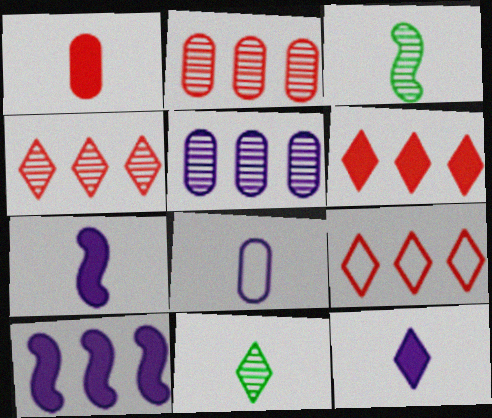[[4, 6, 9]]